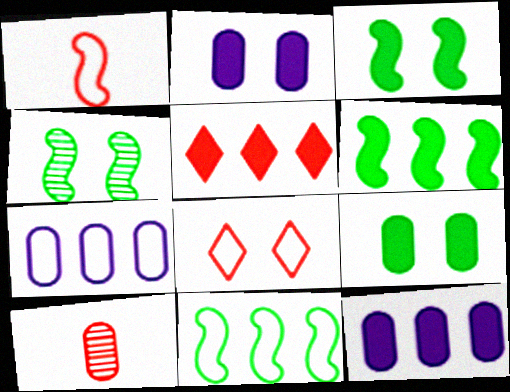[[2, 4, 8], 
[5, 6, 12], 
[7, 9, 10]]